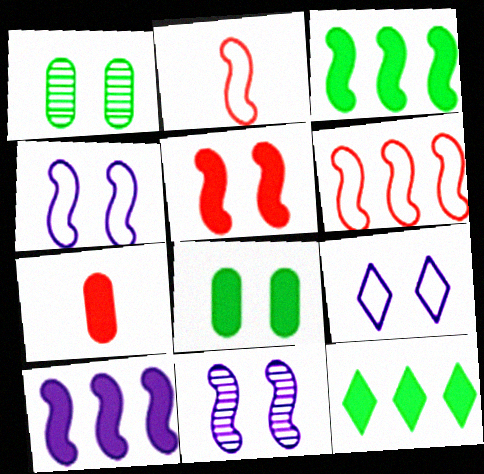[[1, 5, 9], 
[2, 3, 11]]